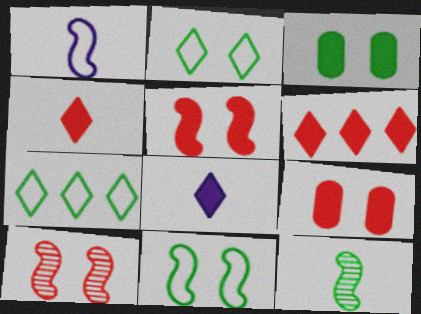[[3, 7, 12]]